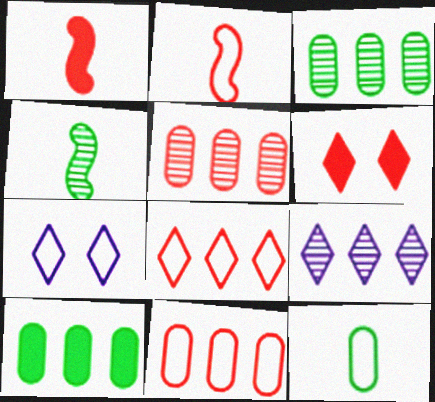[[1, 3, 7], 
[2, 5, 6]]